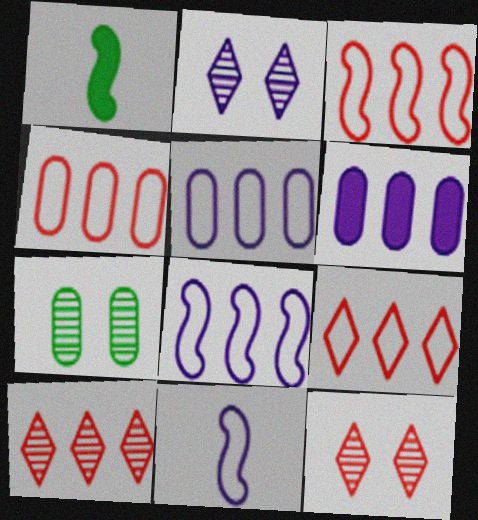[[1, 2, 4], 
[1, 5, 12], 
[2, 6, 11], 
[3, 4, 9]]